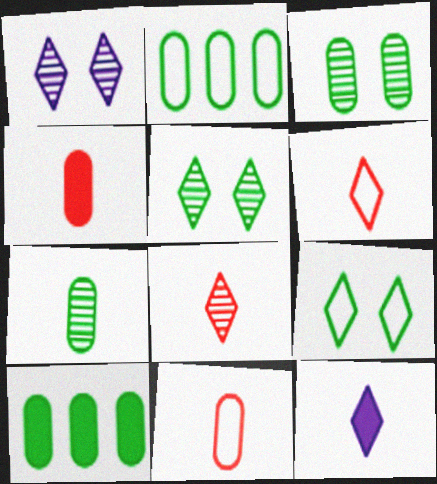[]